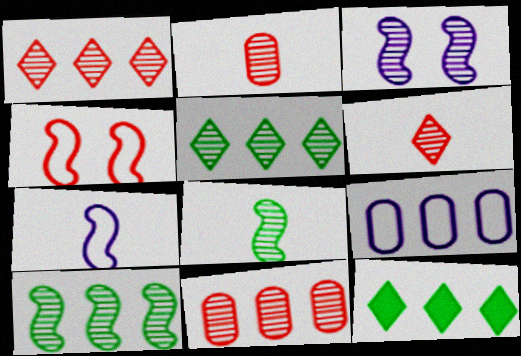[[2, 3, 5]]